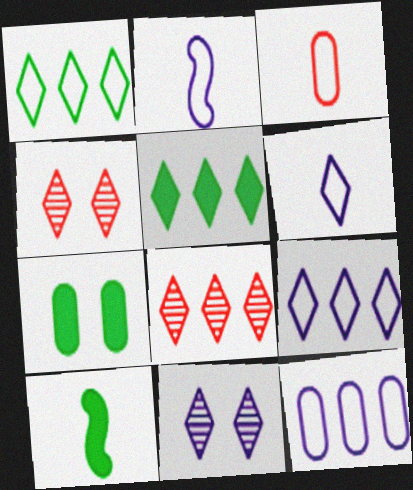[[2, 7, 8], 
[4, 5, 6], 
[4, 10, 12], 
[5, 7, 10], 
[5, 8, 9]]